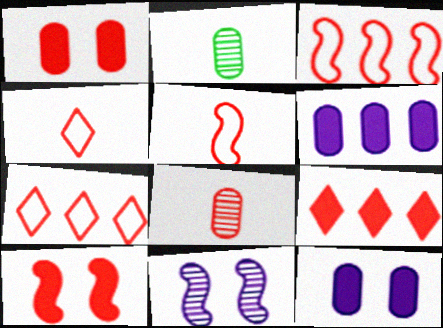[[7, 8, 10]]